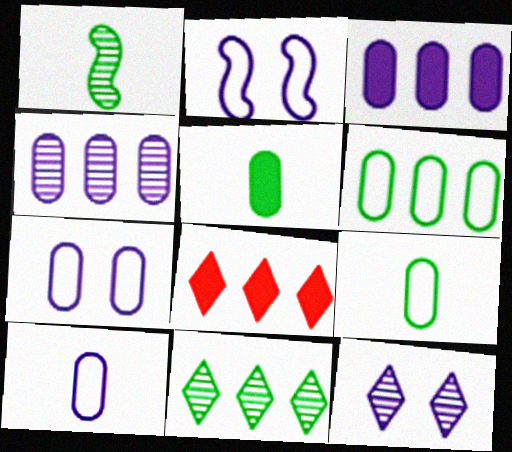[[1, 7, 8]]